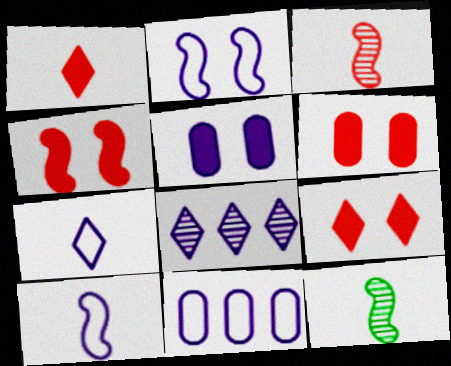[[2, 7, 11], 
[4, 6, 9], 
[5, 8, 10], 
[9, 11, 12]]